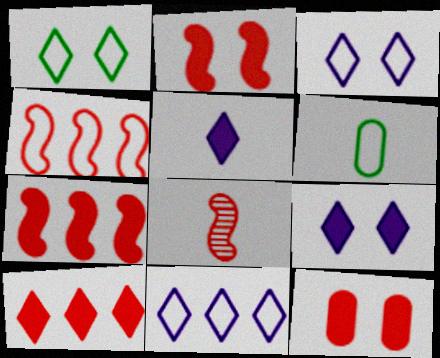[[2, 4, 8], 
[3, 4, 6], 
[5, 6, 8]]